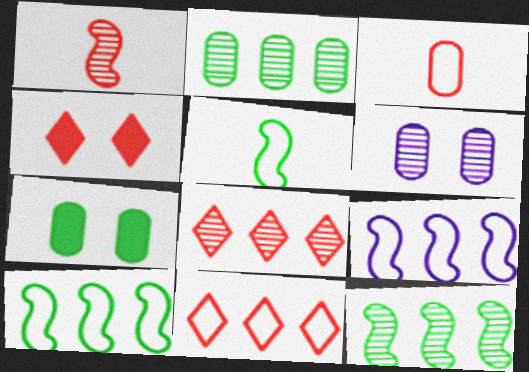[]